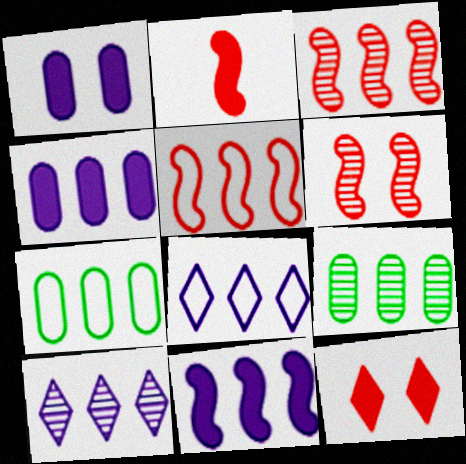[[2, 5, 6], 
[3, 9, 10], 
[5, 7, 8]]